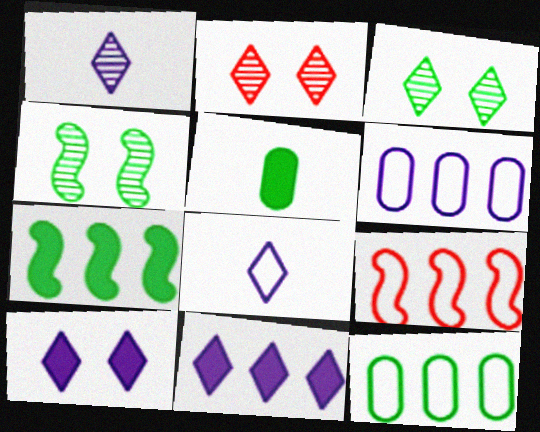[]